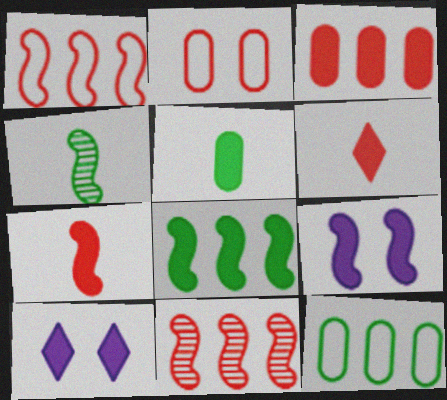[[1, 4, 9], 
[2, 6, 11], 
[7, 8, 9]]